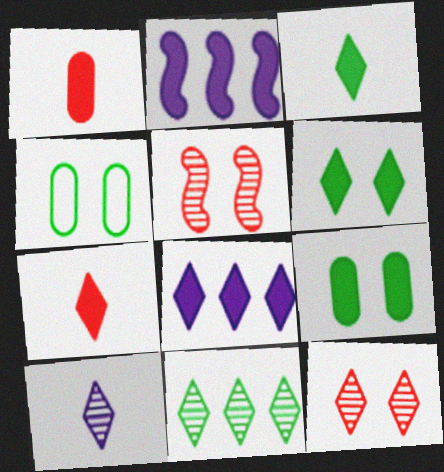[[1, 2, 6], 
[2, 7, 9], 
[6, 7, 8], 
[10, 11, 12]]